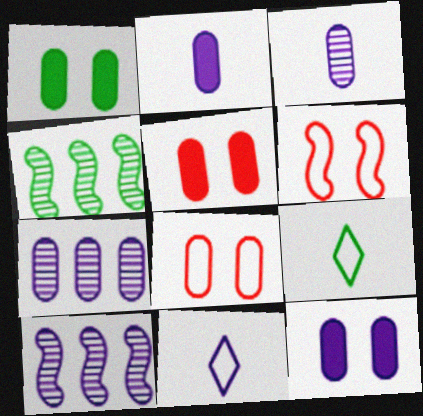[[1, 4, 9], 
[1, 5, 12], 
[4, 5, 11], 
[5, 9, 10], 
[10, 11, 12]]